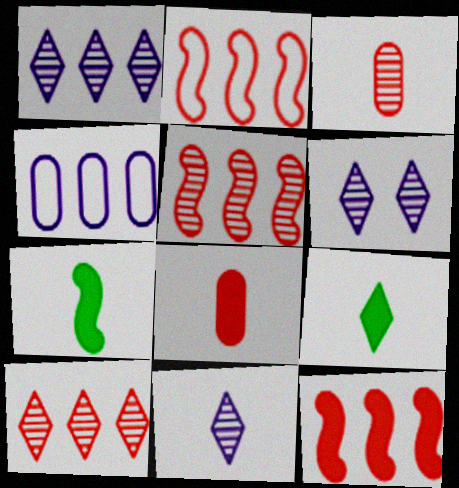[[1, 6, 11], 
[2, 5, 12]]